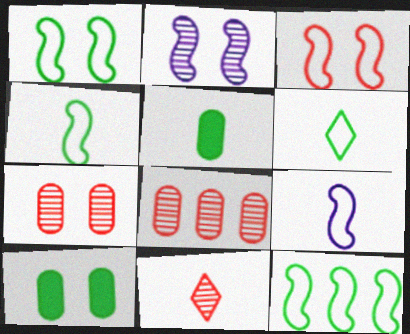[[1, 4, 12], 
[3, 9, 12], 
[5, 9, 11]]